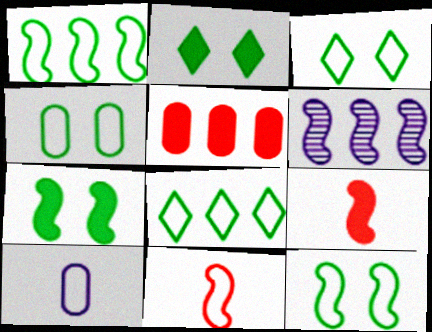[[3, 4, 12], 
[5, 6, 8], 
[6, 7, 11], 
[6, 9, 12]]